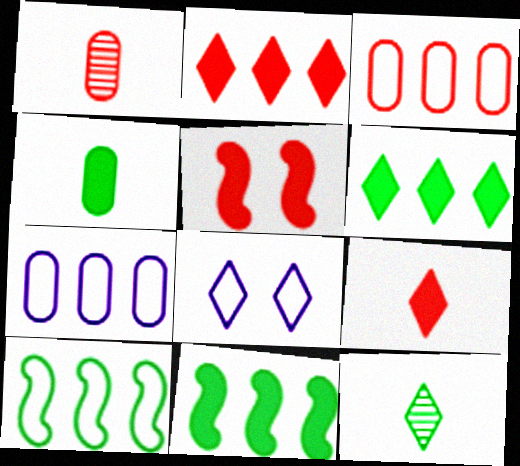[[1, 8, 11], 
[2, 8, 12], 
[5, 7, 12]]